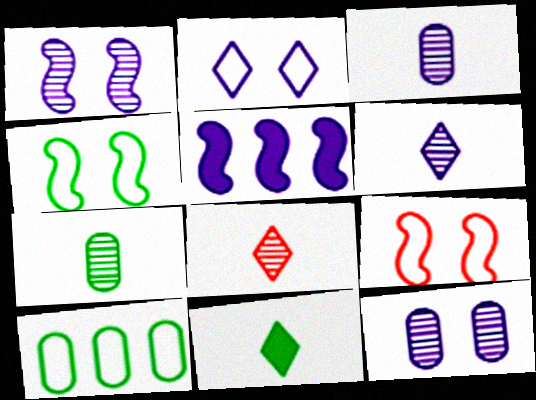[[2, 3, 5]]